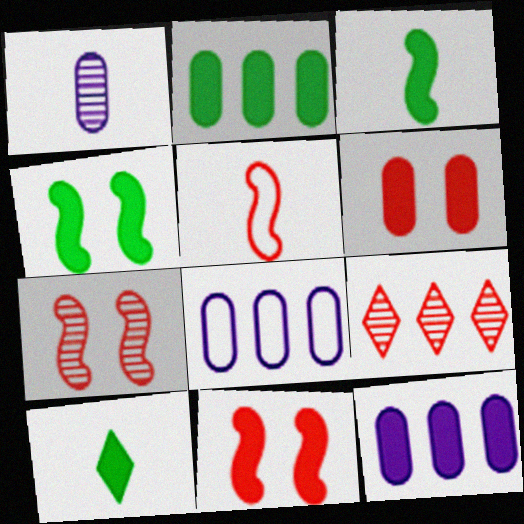[[1, 5, 10], 
[2, 4, 10], 
[5, 6, 9], 
[7, 8, 10], 
[10, 11, 12]]